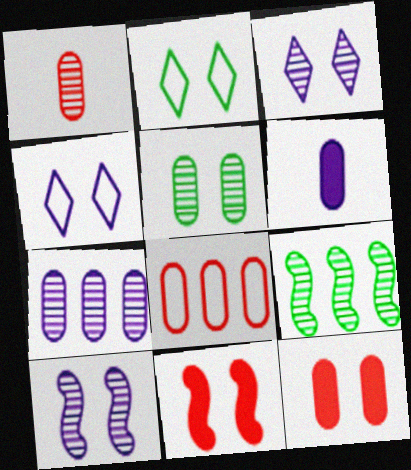[[1, 3, 9], 
[1, 5, 7], 
[1, 8, 12], 
[2, 10, 12], 
[4, 5, 11], 
[5, 6, 8]]